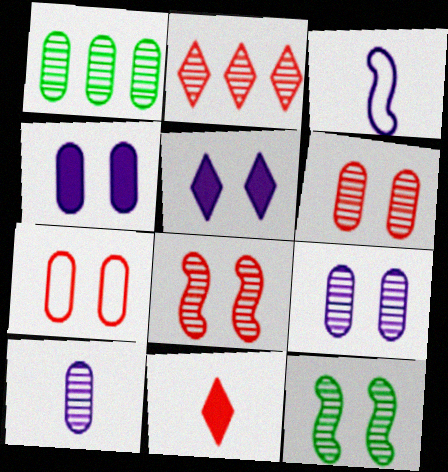[[1, 6, 10], 
[2, 10, 12], 
[5, 7, 12]]